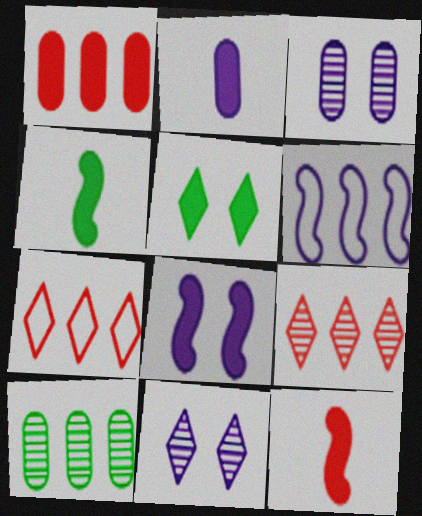[[2, 6, 11], 
[3, 4, 7]]